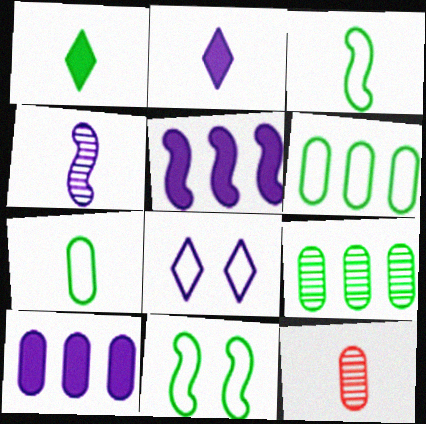[[1, 9, 11], 
[2, 3, 12], 
[4, 8, 10]]